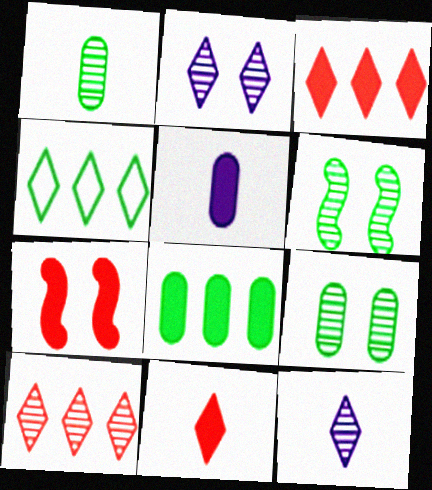[[2, 4, 11]]